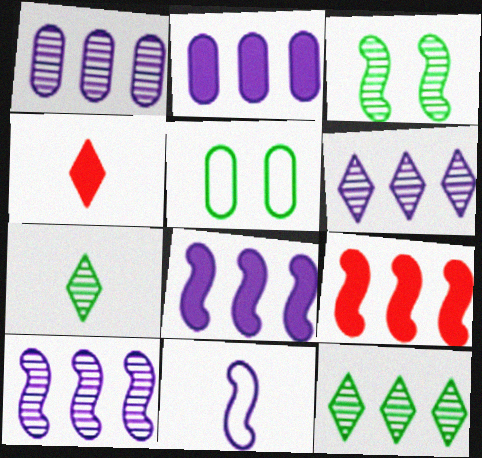[[1, 6, 10], 
[3, 9, 11], 
[4, 5, 10]]